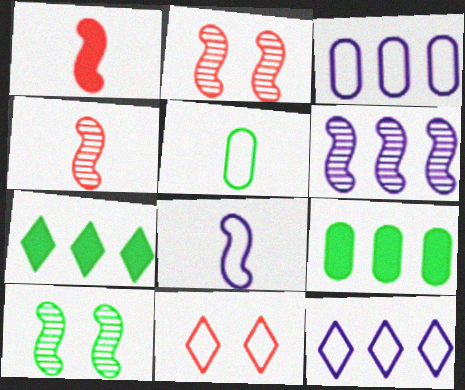[[4, 6, 10], 
[5, 7, 10]]